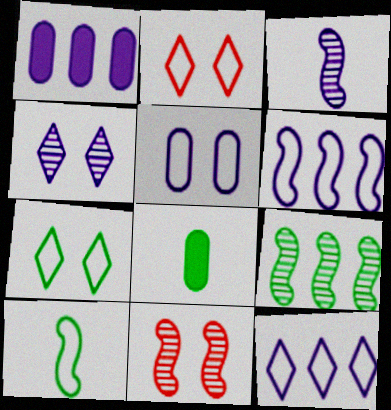[[3, 9, 11], 
[7, 8, 9], 
[8, 11, 12]]